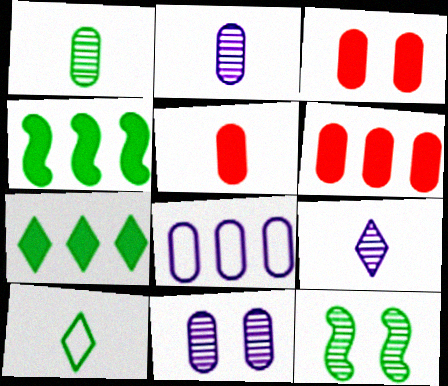[[1, 3, 8], 
[3, 5, 6]]